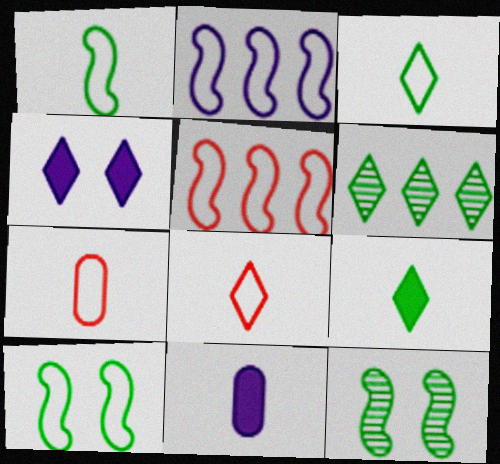[[4, 6, 8]]